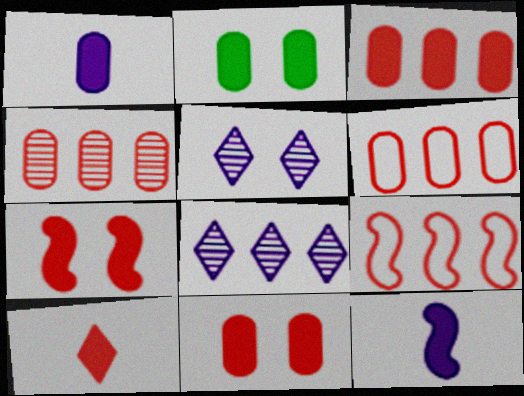[[1, 2, 3], 
[3, 4, 6], 
[3, 7, 10]]